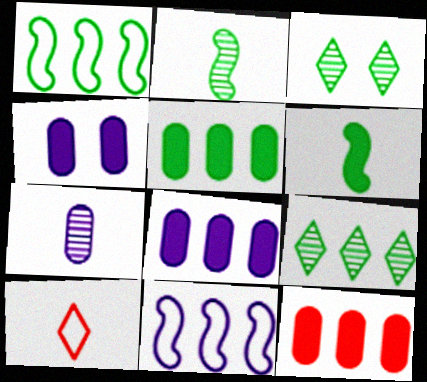[[1, 5, 9], 
[5, 8, 12], 
[6, 7, 10], 
[9, 11, 12]]